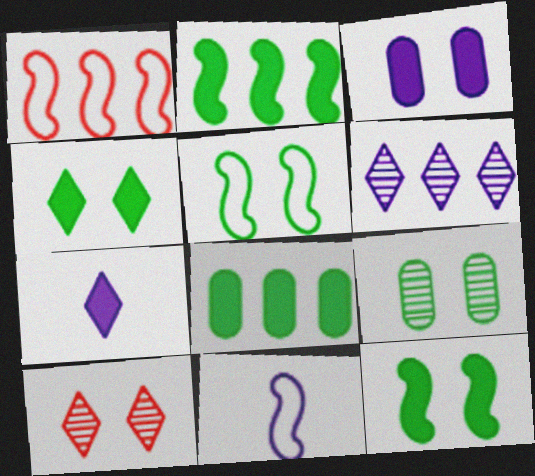[[1, 5, 11], 
[1, 6, 8], 
[1, 7, 9], 
[3, 5, 10], 
[3, 6, 11], 
[4, 5, 9], 
[8, 10, 11]]